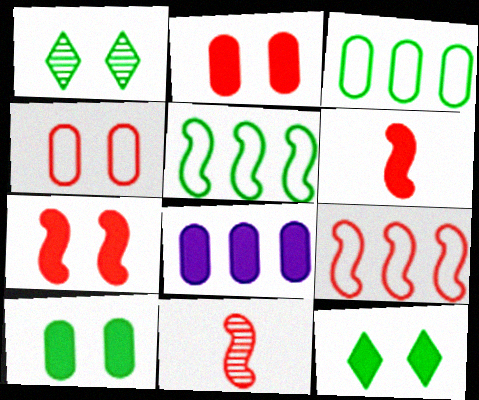[[6, 8, 12], 
[7, 9, 11]]